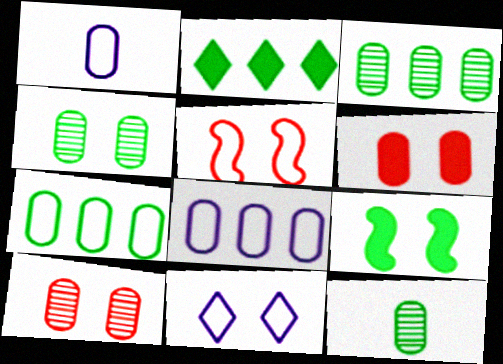[[1, 3, 6], 
[3, 4, 12], 
[6, 8, 12], 
[9, 10, 11]]